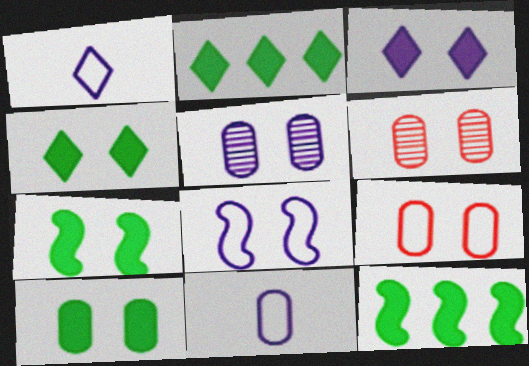[[1, 6, 12], 
[3, 5, 8], 
[4, 6, 8], 
[4, 7, 10], 
[5, 9, 10]]